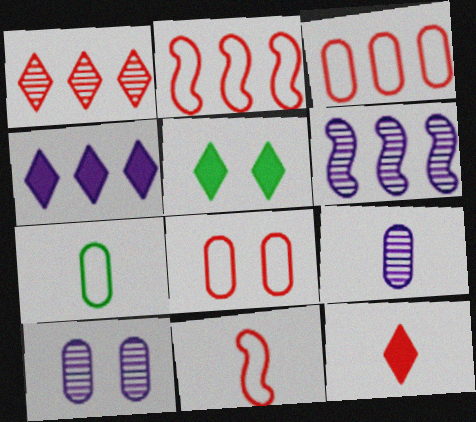[[2, 5, 9], 
[4, 5, 12]]